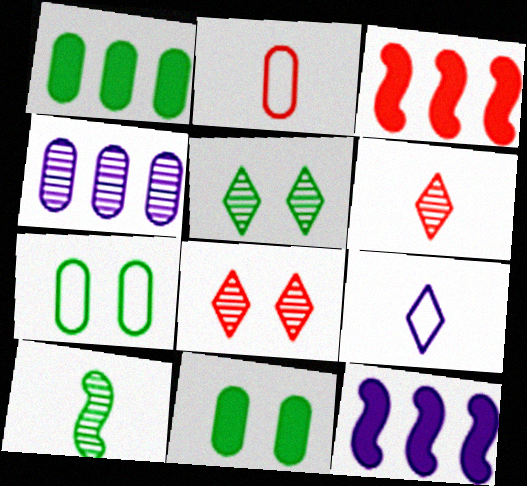[[2, 3, 8], 
[2, 4, 11], 
[2, 5, 12], 
[4, 8, 10], 
[6, 7, 12]]